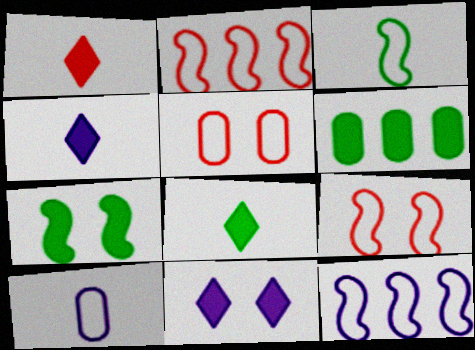[[1, 4, 8], 
[3, 9, 12], 
[6, 7, 8]]